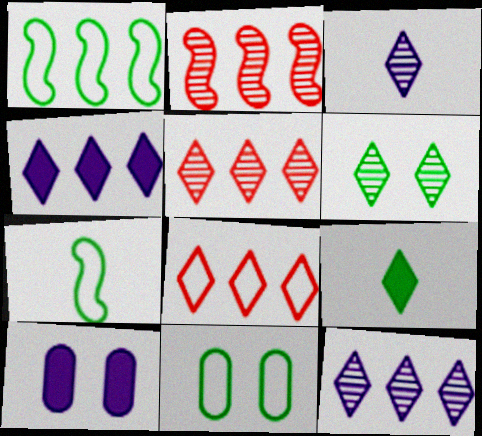[[3, 5, 6], 
[5, 7, 10]]